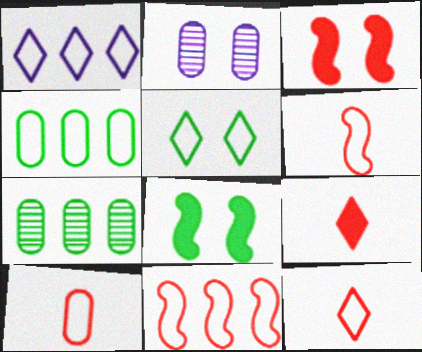[[1, 4, 11], 
[1, 5, 12], 
[2, 3, 5], 
[6, 10, 12]]